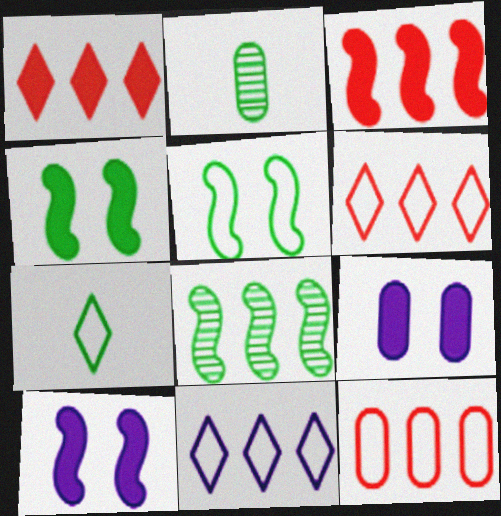[[2, 6, 10], 
[2, 9, 12]]